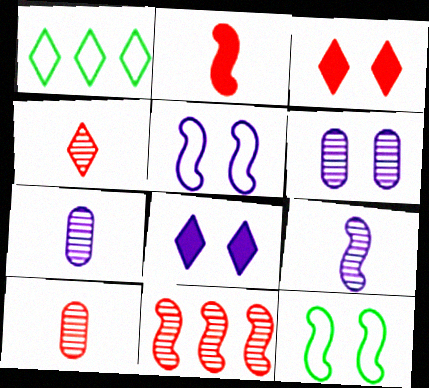[[1, 2, 6], 
[1, 4, 8], 
[3, 6, 12], 
[5, 6, 8]]